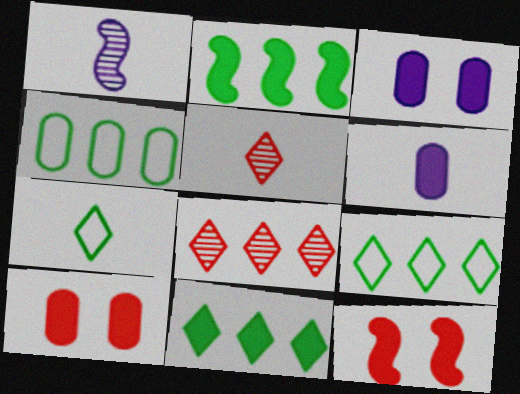[[1, 9, 10], 
[6, 11, 12]]